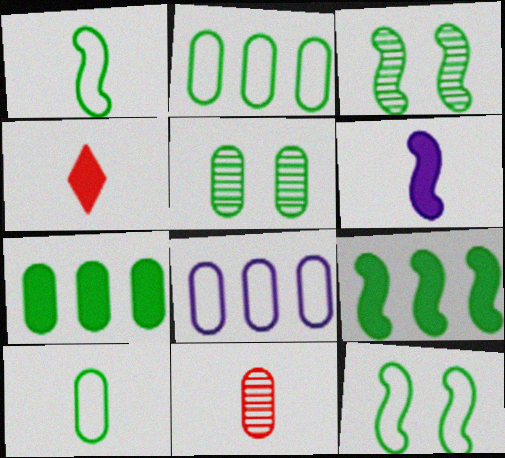[[1, 3, 9], 
[3, 4, 8], 
[5, 7, 10]]